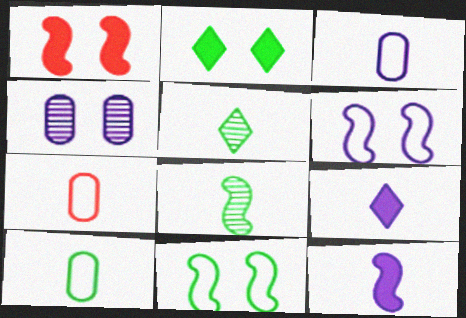[[3, 7, 10], 
[5, 7, 12], 
[7, 8, 9]]